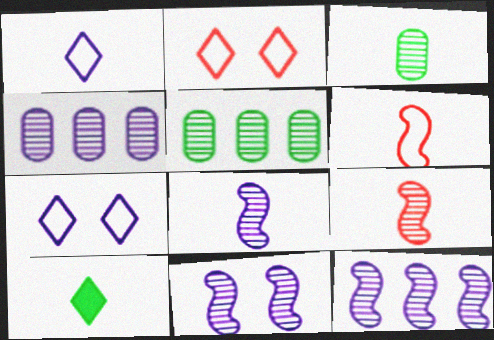[[8, 11, 12]]